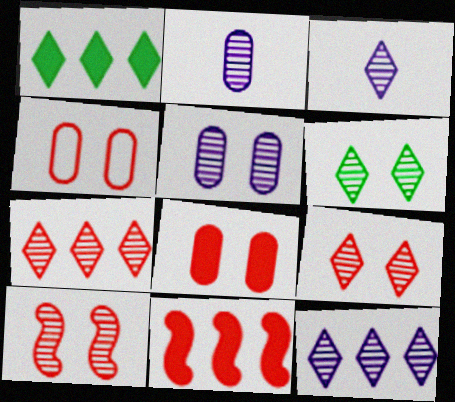[[3, 6, 7], 
[5, 6, 10]]